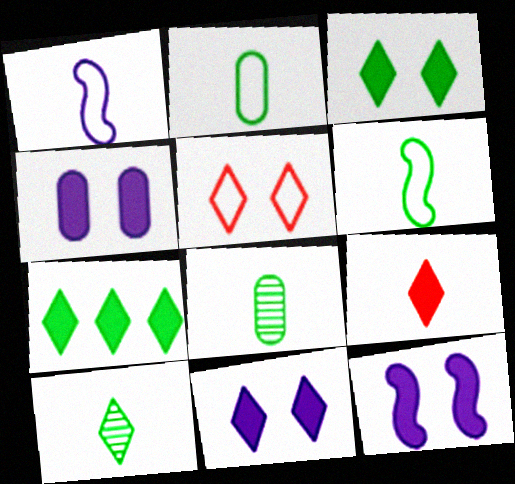[[1, 8, 9], 
[4, 11, 12], 
[7, 9, 11]]